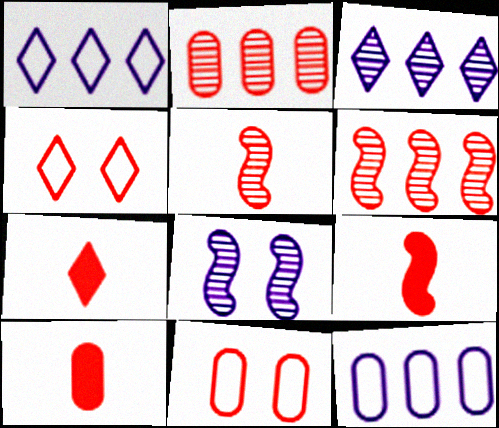[[2, 4, 9], 
[2, 10, 11], 
[4, 6, 10], 
[6, 7, 11], 
[7, 9, 10]]